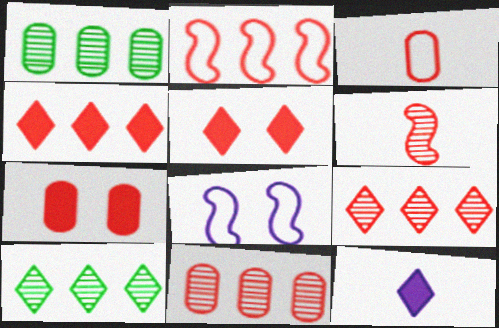[[2, 4, 11], 
[3, 7, 11]]